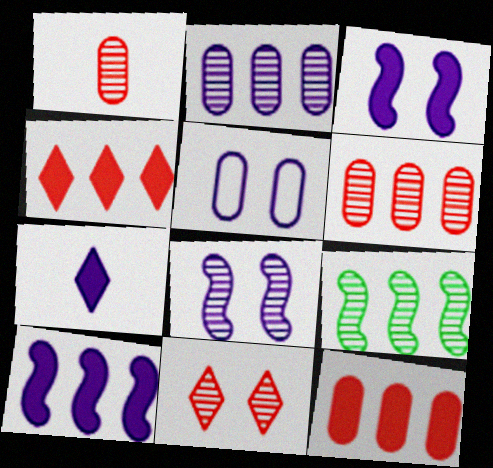[]